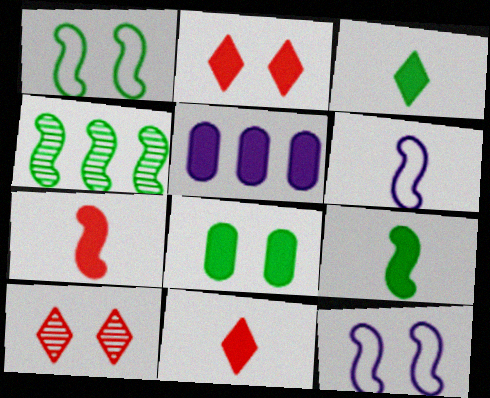[[1, 4, 9], 
[2, 5, 9], 
[4, 7, 12], 
[8, 10, 12]]